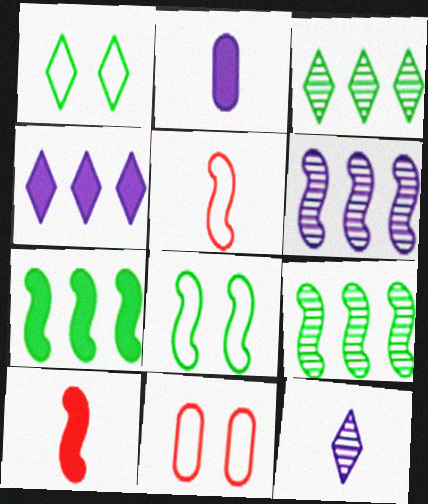[[6, 8, 10], 
[7, 11, 12]]